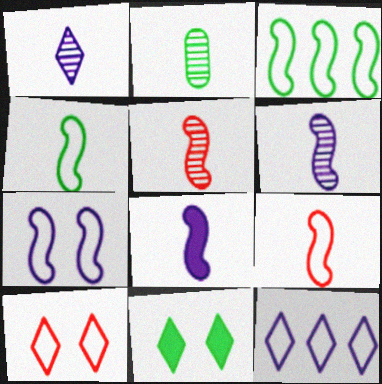[[1, 2, 5], 
[2, 3, 11], 
[3, 7, 9], 
[4, 5, 8]]